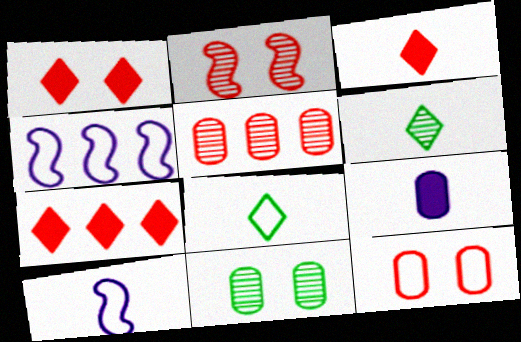[[1, 2, 12], 
[1, 3, 7], 
[3, 4, 11], 
[4, 8, 12], 
[7, 10, 11]]